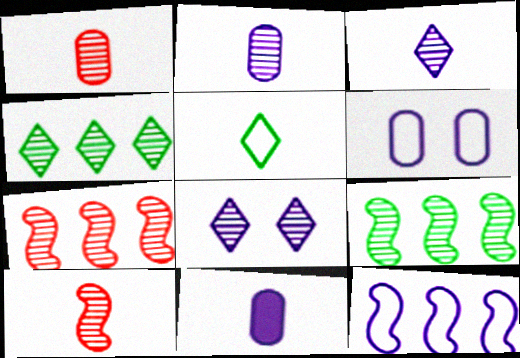[[1, 8, 9], 
[5, 10, 11], 
[8, 11, 12]]